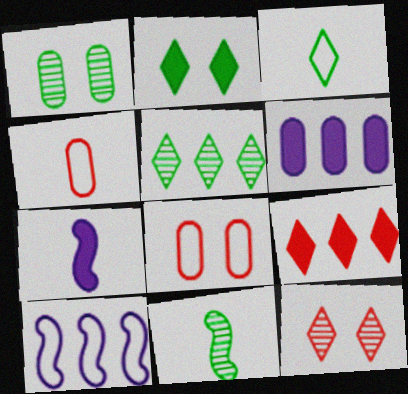[[1, 4, 6], 
[1, 5, 11], 
[2, 3, 5], 
[3, 8, 10], 
[5, 7, 8]]